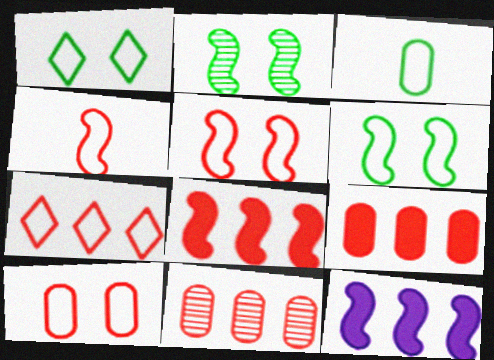[[2, 4, 12], 
[4, 7, 10], 
[7, 8, 11]]